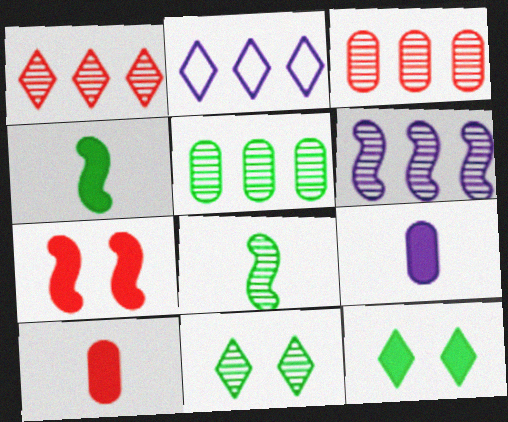[[1, 5, 6], 
[5, 8, 11]]